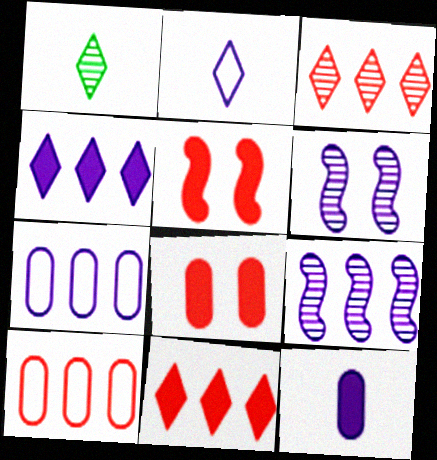[[1, 5, 7], 
[4, 7, 9]]